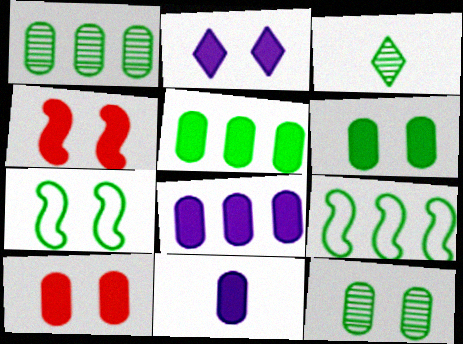[[2, 4, 6], 
[3, 5, 7], 
[3, 6, 9], 
[5, 10, 11]]